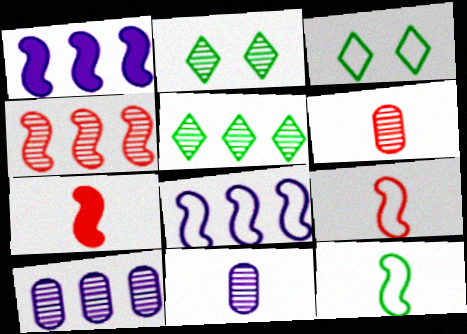[[1, 3, 6], 
[2, 4, 11], 
[3, 7, 10], 
[4, 5, 10]]